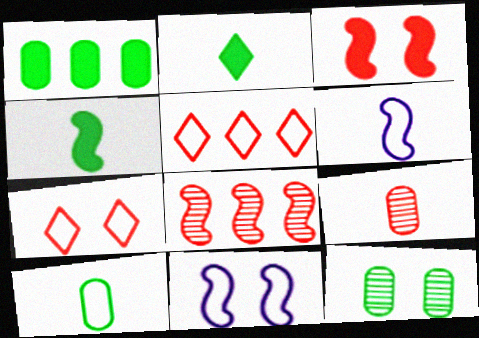[[1, 10, 12], 
[2, 6, 9], 
[3, 5, 9], 
[4, 8, 11], 
[5, 10, 11]]